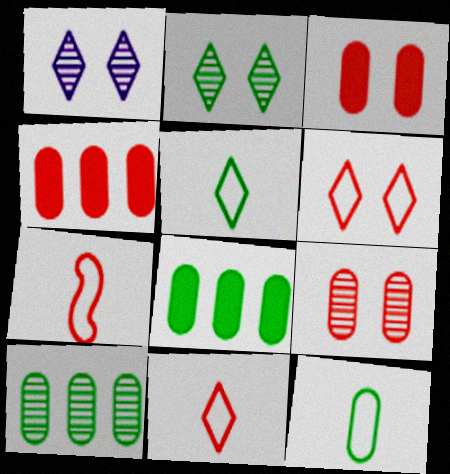[[1, 7, 8]]